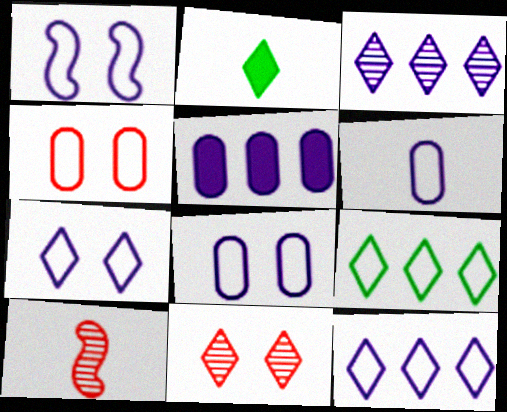[[1, 6, 12], 
[1, 7, 8], 
[2, 6, 10], 
[2, 11, 12]]